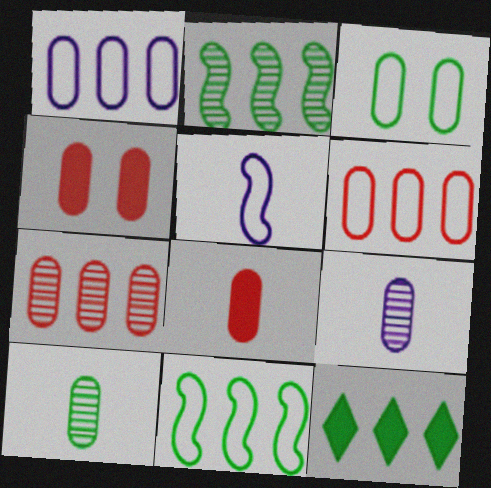[[1, 4, 10]]